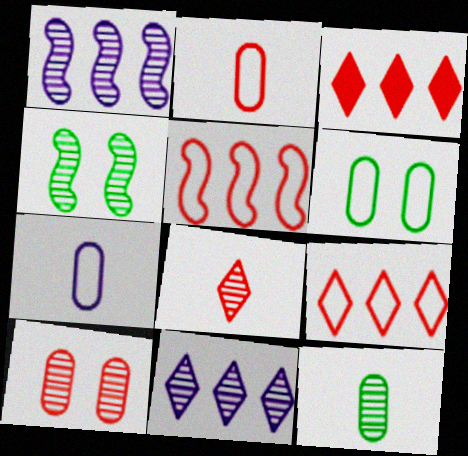[[3, 4, 7]]